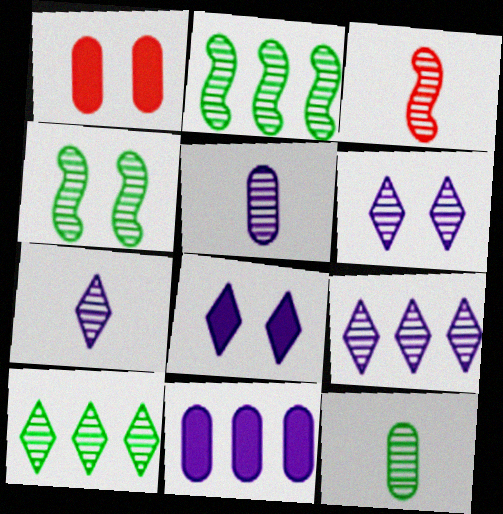[[3, 7, 12], 
[4, 10, 12], 
[6, 7, 9]]